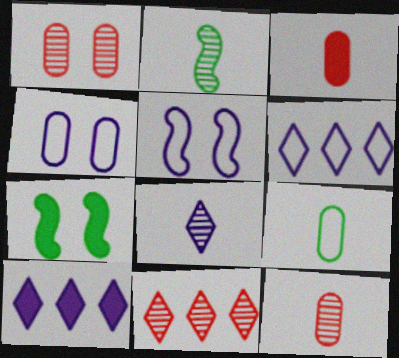[[2, 8, 12], 
[3, 7, 10], 
[6, 7, 12]]